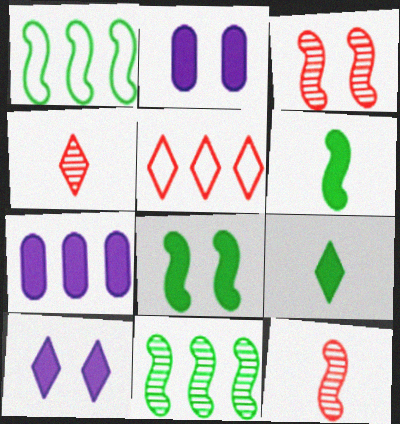[[1, 2, 4], 
[5, 7, 11]]